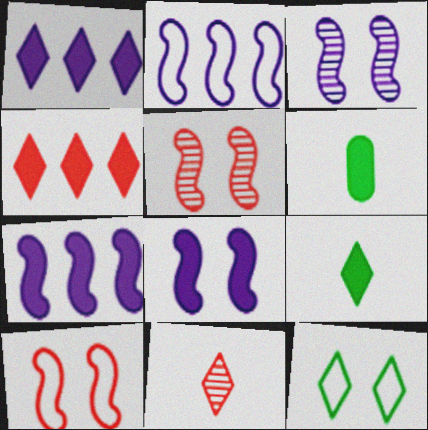[[1, 11, 12], 
[4, 6, 8]]